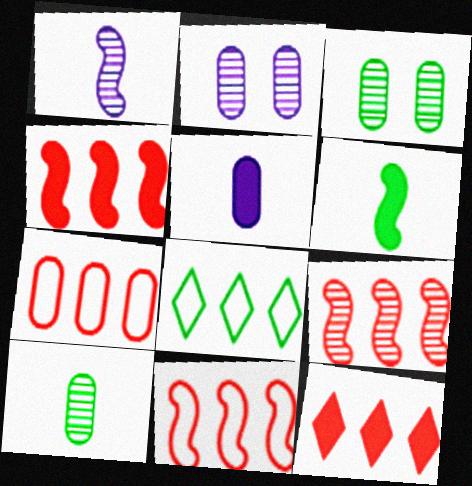[[3, 5, 7], 
[3, 6, 8], 
[4, 9, 11], 
[7, 9, 12]]